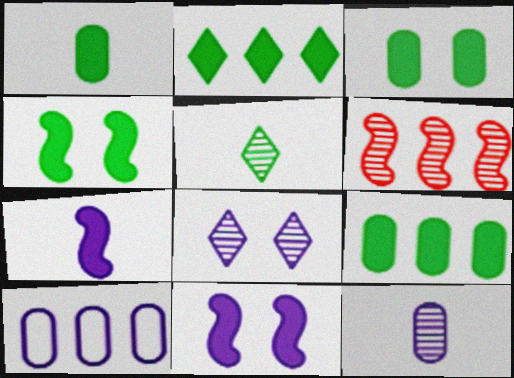[[1, 2, 4], 
[1, 3, 9], 
[2, 6, 10], 
[7, 8, 10]]